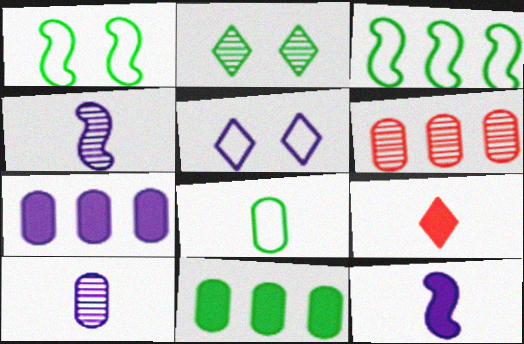[[2, 4, 6], 
[4, 5, 7], 
[4, 8, 9]]